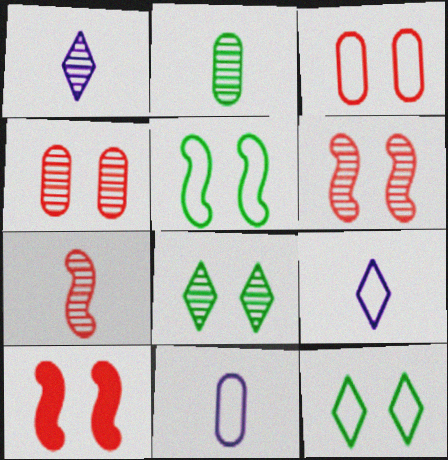[[1, 2, 7]]